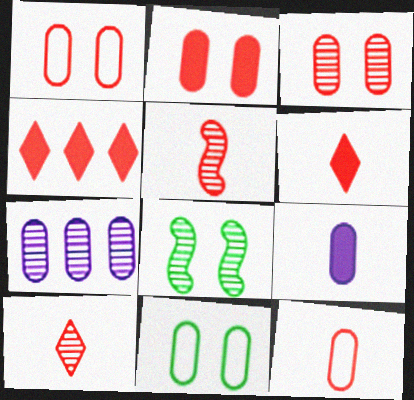[[1, 2, 3], 
[1, 4, 5], 
[5, 6, 12], 
[7, 8, 10]]